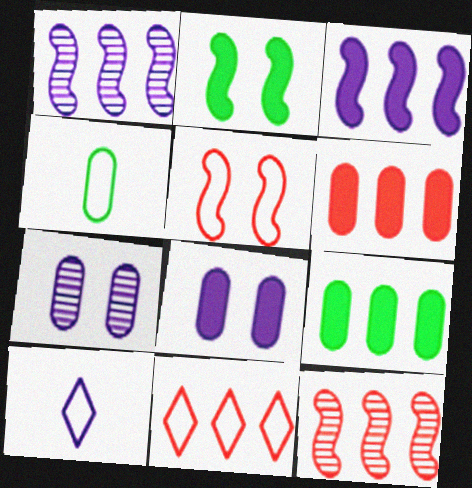[[1, 8, 10], 
[1, 9, 11], 
[3, 7, 10], 
[4, 6, 7], 
[6, 11, 12]]